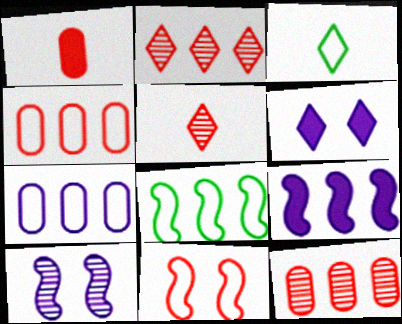[[1, 2, 11], 
[2, 3, 6], 
[3, 7, 11]]